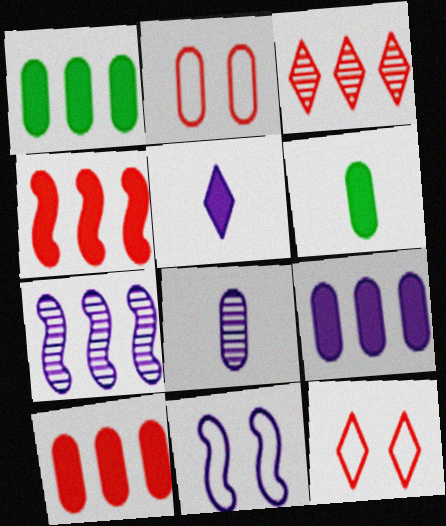[[1, 2, 8], 
[1, 9, 10], 
[3, 6, 11], 
[6, 7, 12]]